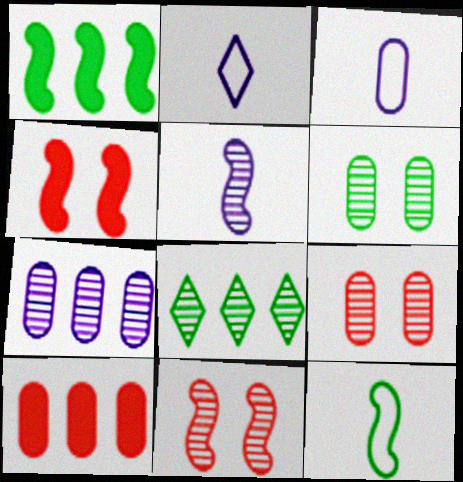[[1, 2, 9], 
[3, 4, 8], 
[3, 6, 10], 
[5, 8, 9]]